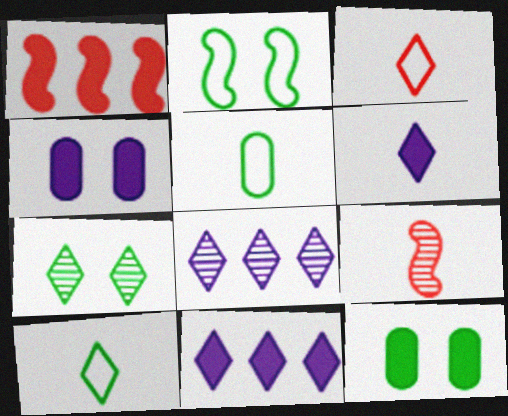[[1, 6, 12], 
[2, 7, 12], 
[3, 7, 11], 
[5, 6, 9]]